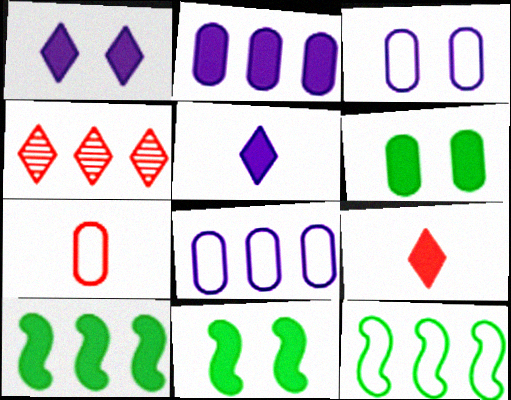[[2, 4, 12], 
[2, 9, 11], 
[4, 8, 10]]